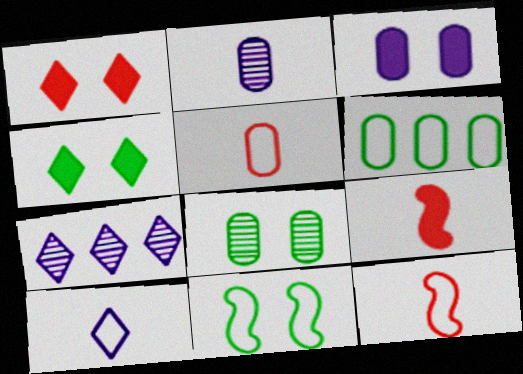[[4, 8, 11]]